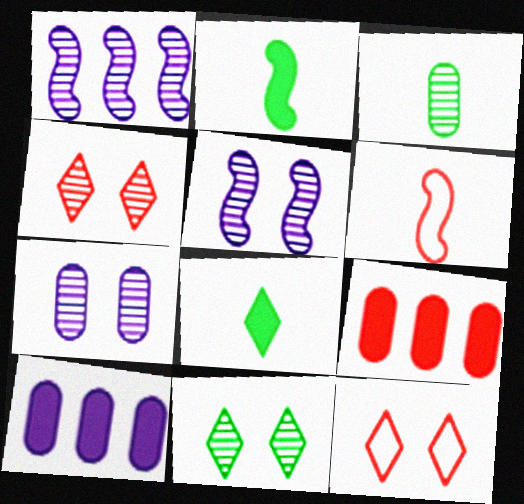[[1, 3, 4], 
[4, 6, 9], 
[6, 10, 11]]